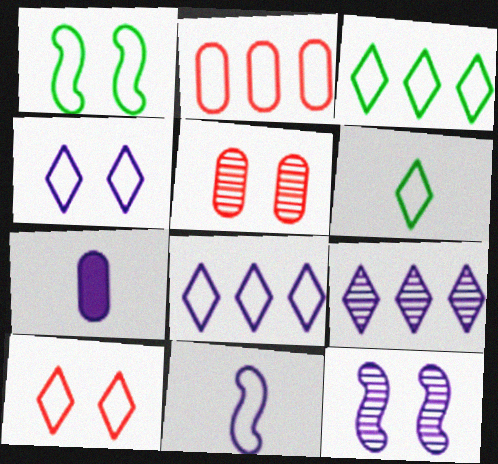[[6, 8, 10], 
[7, 8, 12]]